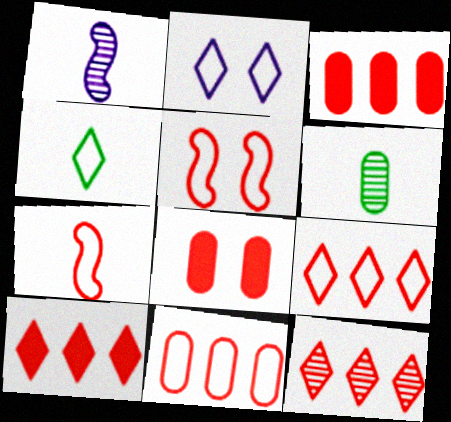[[2, 4, 9], 
[7, 8, 12], 
[9, 10, 12]]